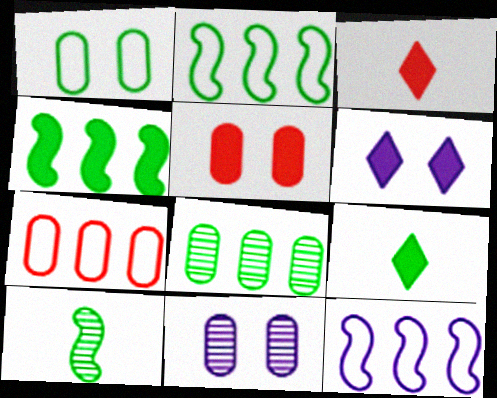[[1, 5, 11], 
[2, 3, 11], 
[6, 7, 10]]